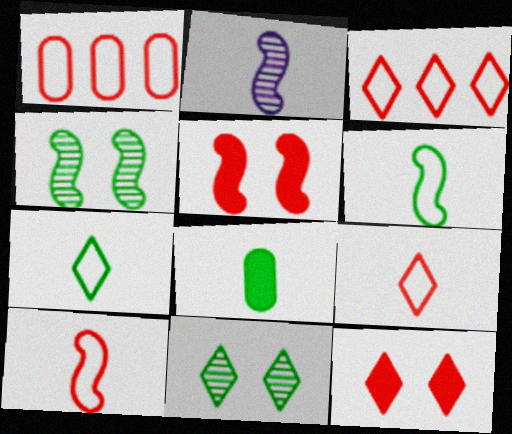[[2, 8, 9]]